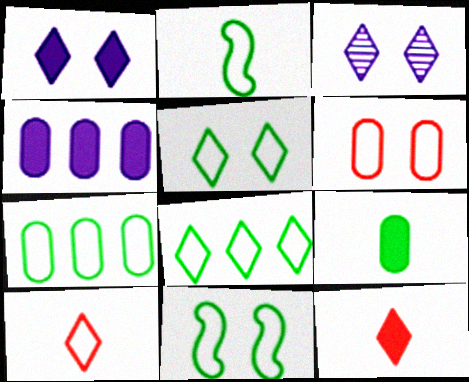[[2, 5, 7], 
[3, 8, 12]]